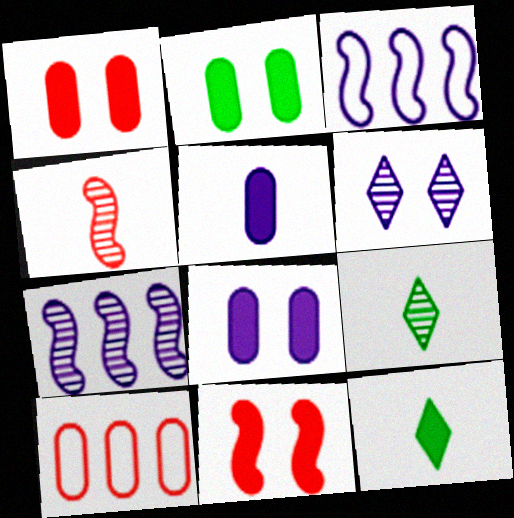[[1, 2, 8], 
[1, 3, 9], 
[3, 5, 6]]